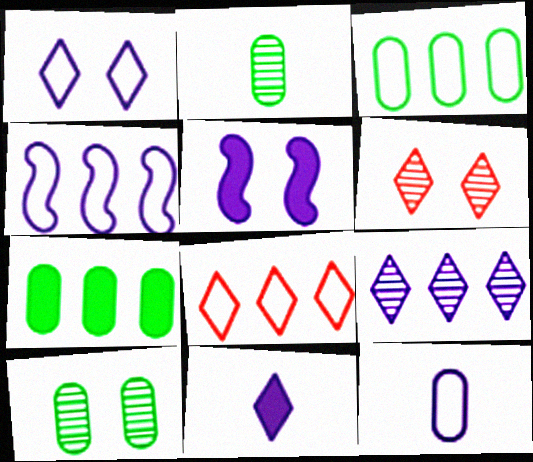[[1, 4, 12], 
[1, 9, 11], 
[2, 5, 8], 
[3, 4, 8], 
[5, 9, 12]]